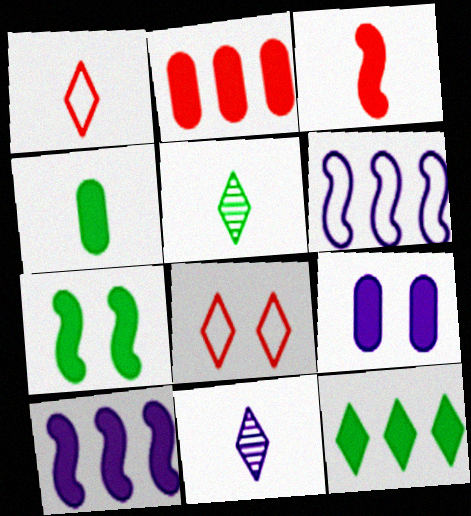[[2, 4, 9], 
[2, 10, 12], 
[3, 7, 10], 
[3, 9, 12], 
[4, 7, 12], 
[6, 9, 11], 
[8, 11, 12]]